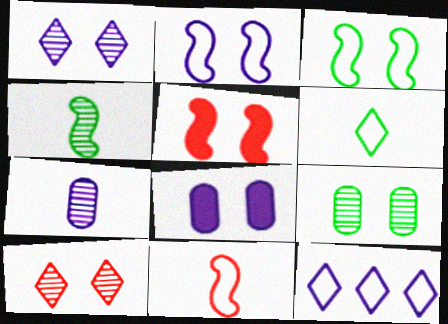[[1, 2, 8], 
[3, 8, 10]]